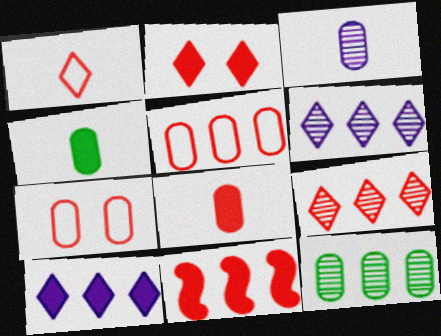[[1, 2, 9], 
[2, 8, 11], 
[5, 9, 11]]